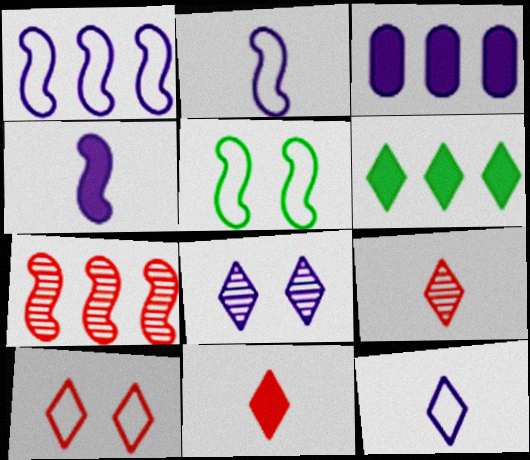[[2, 3, 8], 
[3, 5, 9], 
[4, 5, 7]]